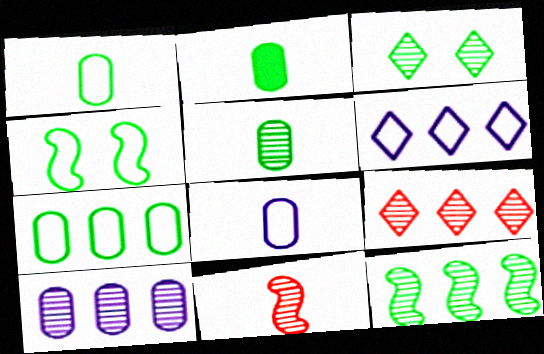[[1, 2, 5], 
[3, 5, 12], 
[3, 10, 11], 
[9, 10, 12]]